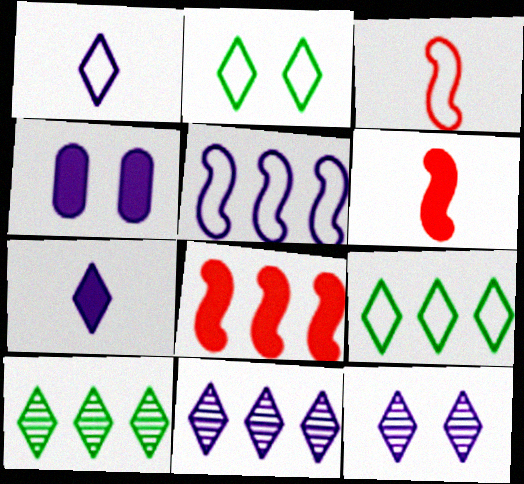[[3, 4, 10]]